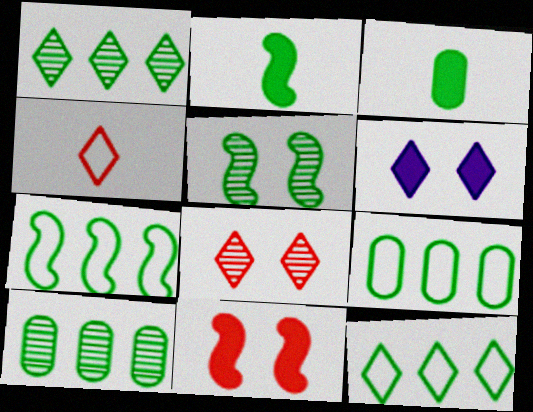[[1, 4, 6], 
[2, 5, 7], 
[3, 5, 12], 
[7, 9, 12]]